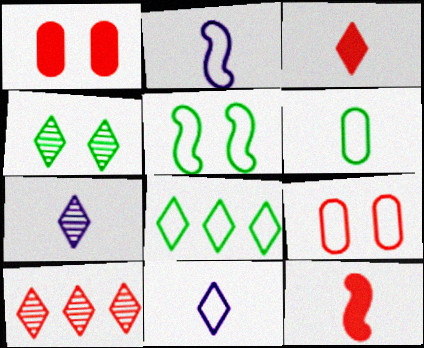[[2, 8, 9], 
[4, 7, 10], 
[5, 6, 8], 
[6, 7, 12], 
[9, 10, 12]]